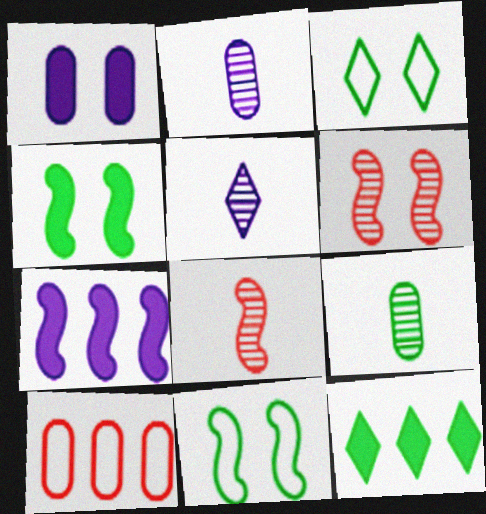[[1, 3, 6], 
[1, 9, 10], 
[4, 5, 10], 
[5, 8, 9], 
[7, 8, 11], 
[9, 11, 12]]